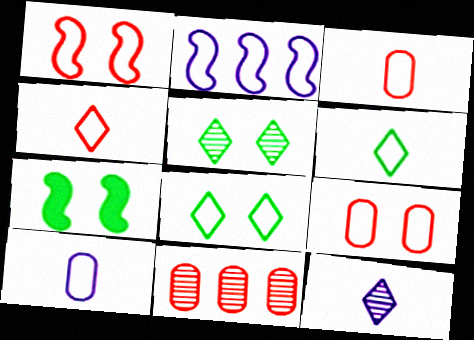[[2, 3, 8], 
[2, 6, 9]]